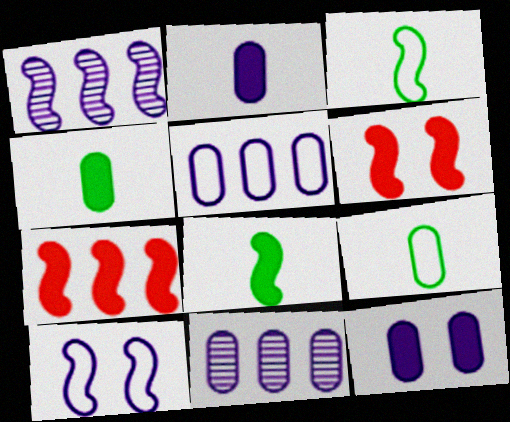[[1, 3, 6]]